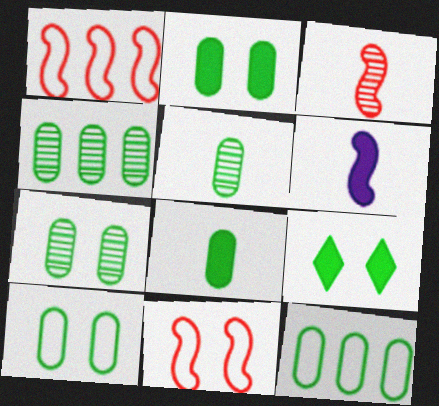[[2, 5, 12], 
[2, 7, 10], 
[4, 5, 7], 
[4, 8, 10], 
[7, 8, 12]]